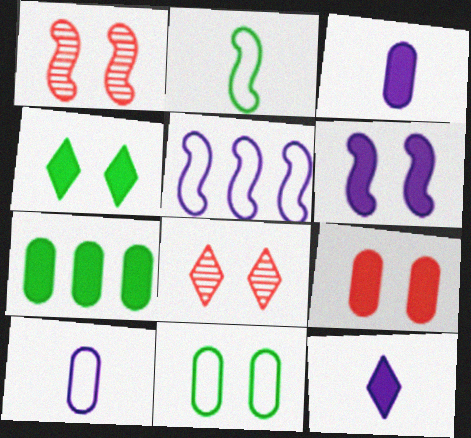[[3, 7, 9], 
[4, 6, 9], 
[6, 8, 11]]